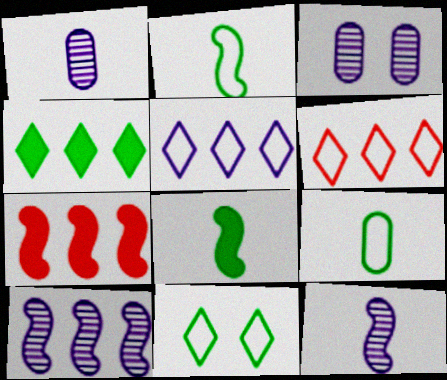[[1, 7, 11], 
[3, 6, 8]]